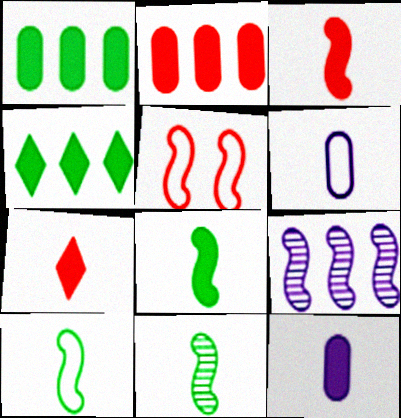[[5, 8, 9], 
[6, 7, 11], 
[7, 8, 12], 
[8, 10, 11]]